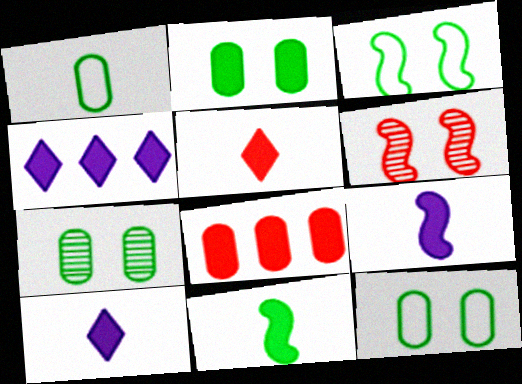[[1, 4, 6], 
[2, 7, 12]]